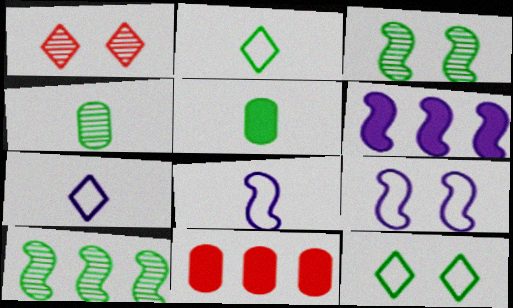[[3, 7, 11], 
[5, 10, 12]]